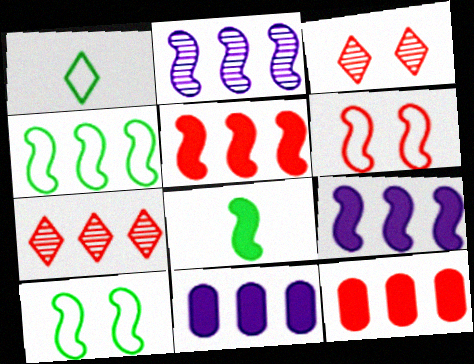[[2, 4, 5], 
[2, 6, 8], 
[4, 7, 11]]